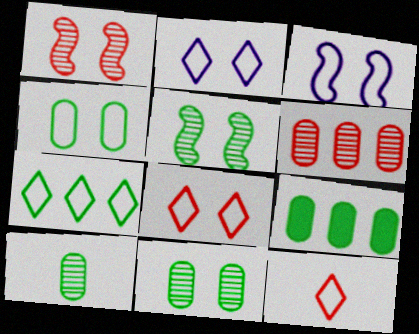[[2, 7, 12], 
[3, 4, 8], 
[4, 9, 10]]